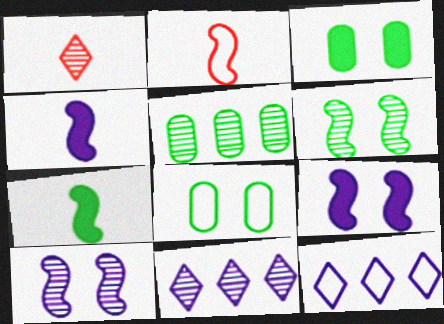[[1, 5, 10], 
[2, 3, 11], 
[2, 8, 12]]